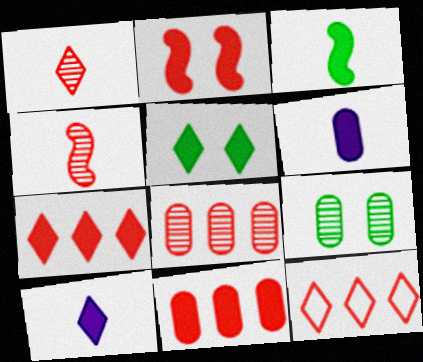[[5, 7, 10]]